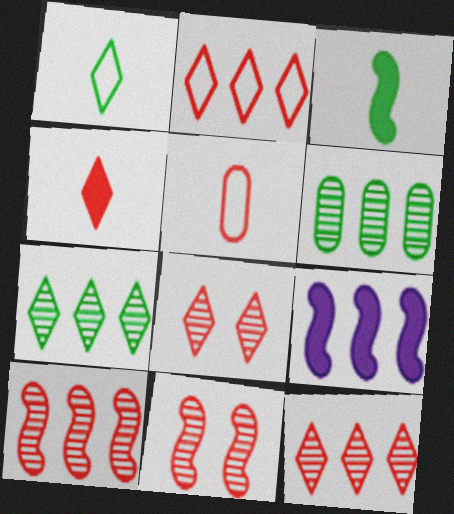[[2, 4, 8], 
[2, 6, 9]]